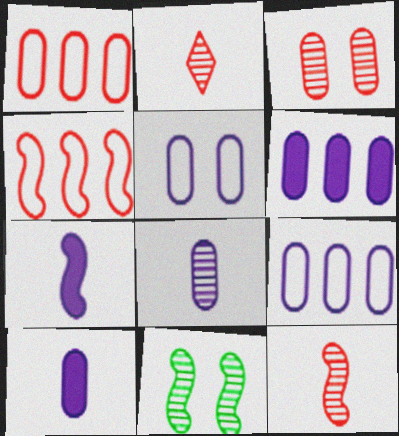[[4, 7, 11], 
[5, 6, 8]]